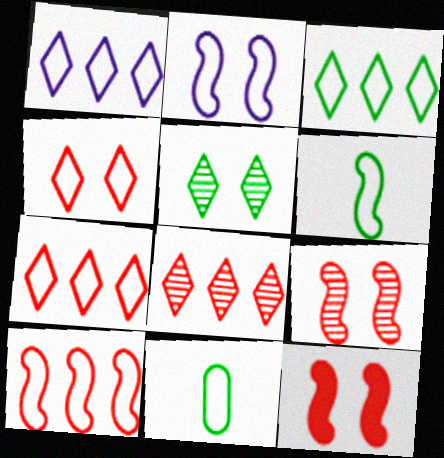[[1, 3, 7], 
[2, 6, 10], 
[2, 7, 11]]